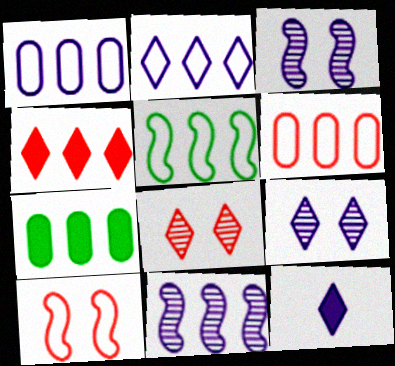[[1, 3, 12], 
[2, 5, 6], 
[2, 9, 12]]